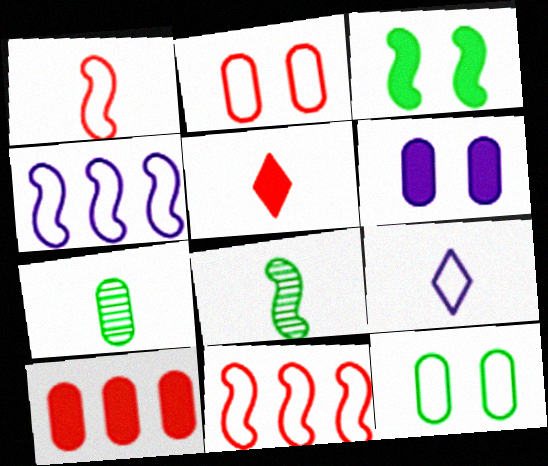[[9, 11, 12]]